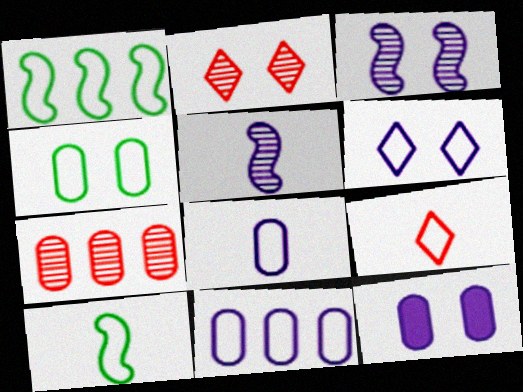[[3, 6, 12], 
[8, 9, 10]]